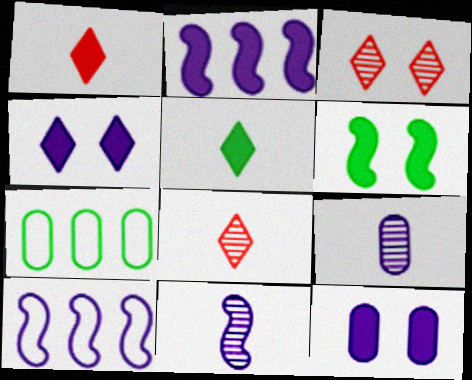[[4, 9, 10]]